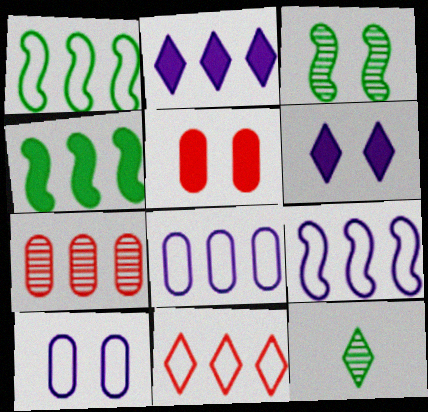[[1, 2, 7], 
[1, 8, 11], 
[5, 9, 12], 
[6, 11, 12]]